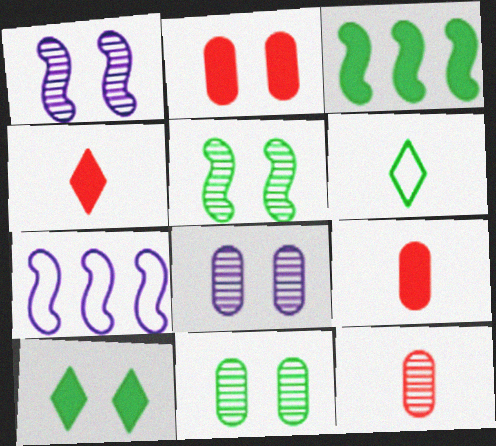[[3, 6, 11], 
[4, 7, 11], 
[7, 10, 12]]